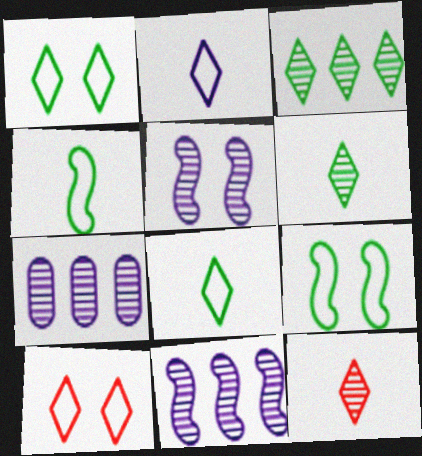[]